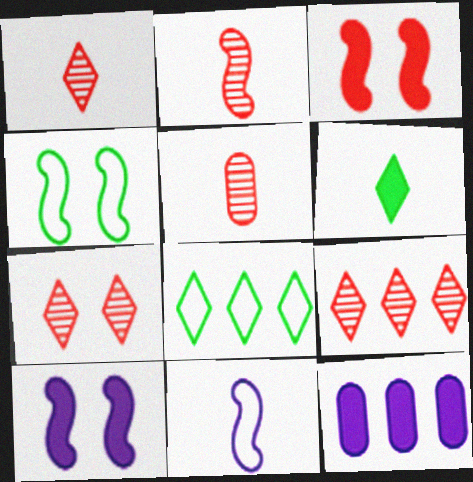[[1, 2, 5], 
[1, 4, 12], 
[1, 7, 9], 
[3, 6, 12], 
[5, 6, 11], 
[5, 8, 10]]